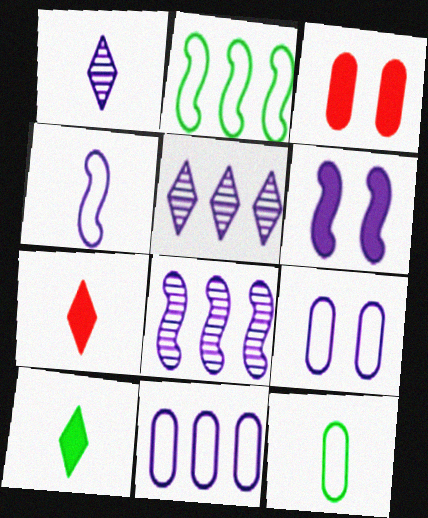[[1, 2, 3], 
[1, 6, 11], 
[4, 6, 8]]